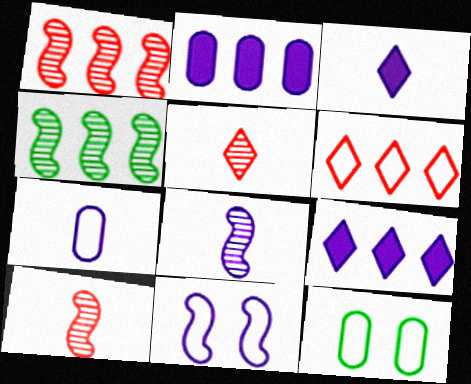[[1, 3, 12], 
[2, 4, 6], 
[3, 7, 8], 
[9, 10, 12]]